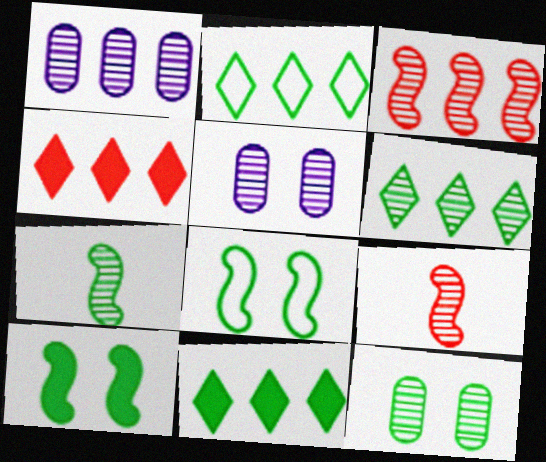[[1, 3, 6], 
[2, 6, 11], 
[5, 6, 9], 
[6, 7, 12]]